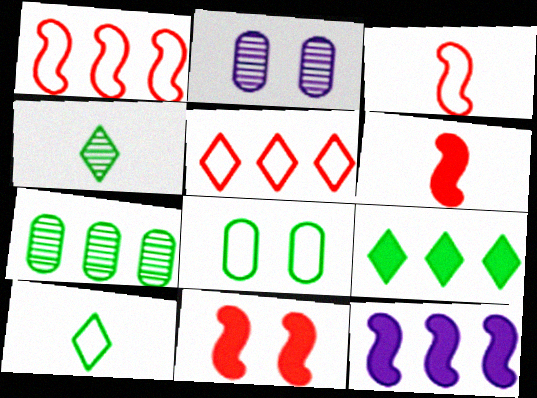[[2, 3, 9], 
[5, 7, 12]]